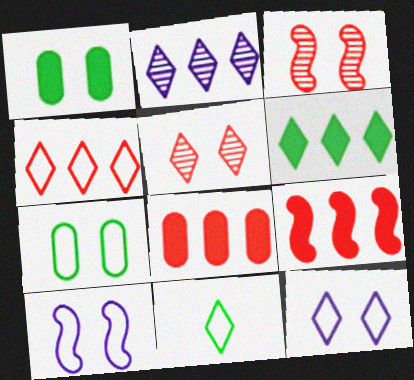[[1, 3, 12], 
[1, 5, 10], 
[2, 4, 6], 
[4, 11, 12]]